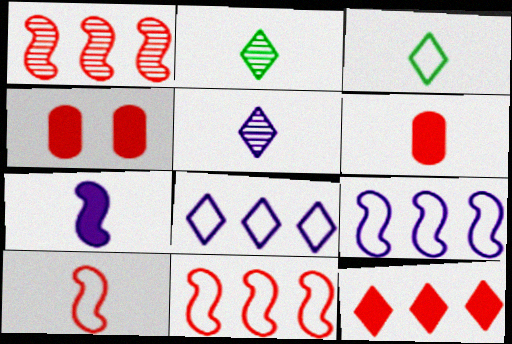[[2, 4, 9]]